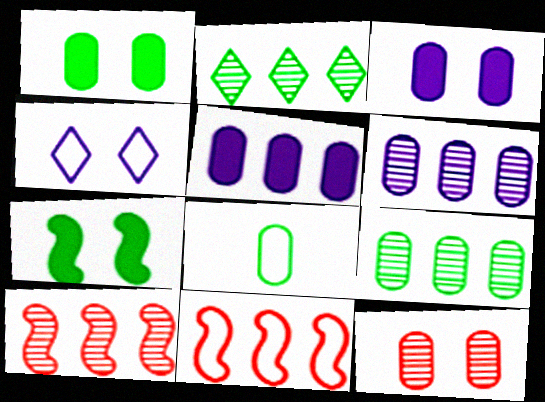[[1, 8, 9], 
[2, 5, 11], 
[2, 6, 10], 
[2, 7, 8], 
[4, 7, 12], 
[4, 8, 11], 
[5, 8, 12]]